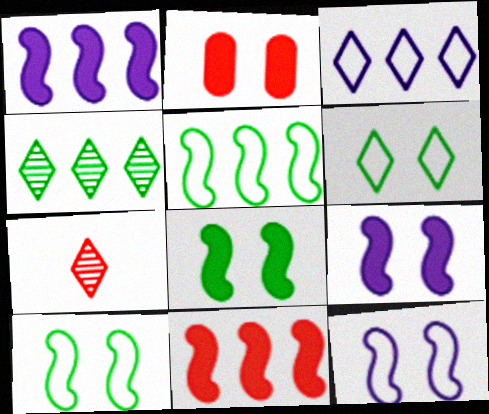[]